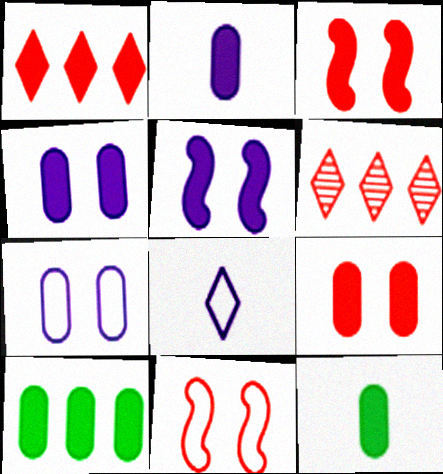[[1, 5, 12], 
[2, 9, 10]]